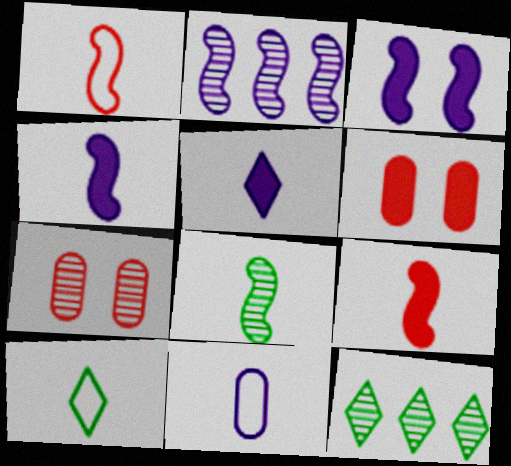[[1, 4, 8], 
[1, 10, 11], 
[2, 6, 10]]